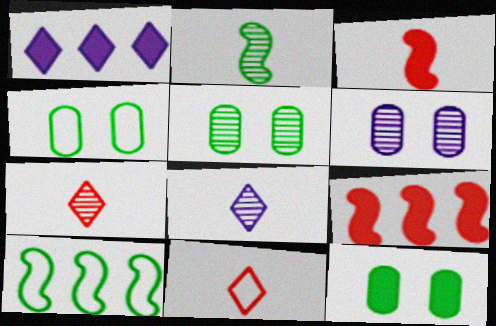[[1, 3, 12], 
[4, 5, 12], 
[4, 8, 9]]